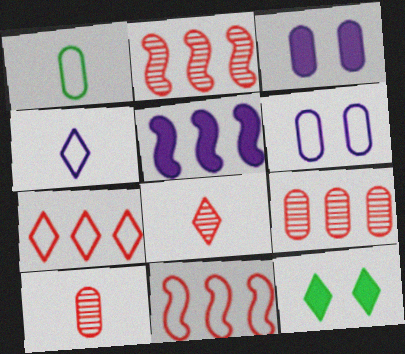[[1, 3, 9]]